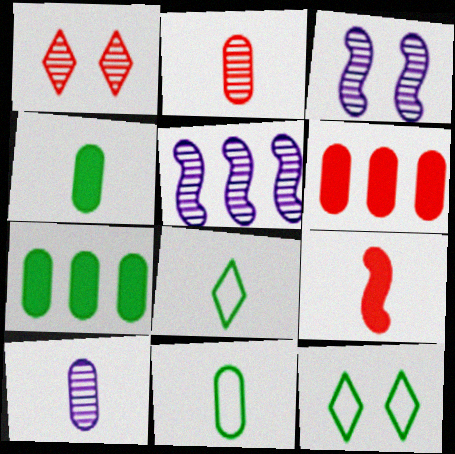[[3, 6, 8], 
[8, 9, 10]]